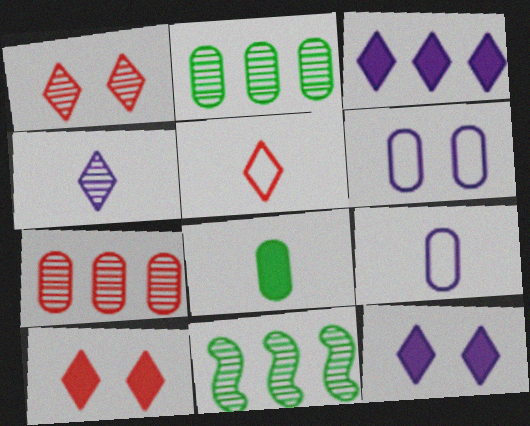[[6, 7, 8], 
[9, 10, 11]]